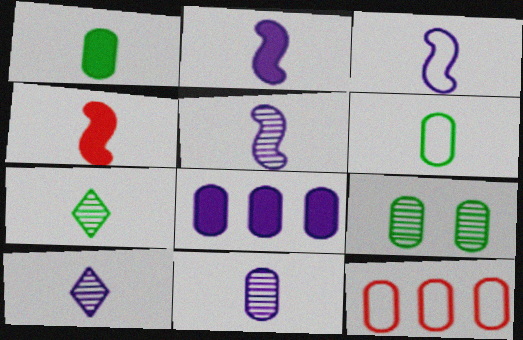[[2, 3, 5], 
[4, 6, 10], 
[5, 10, 11]]